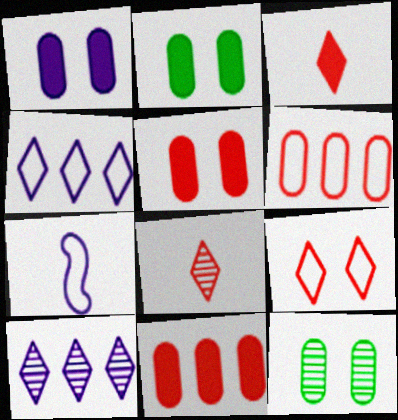[[1, 2, 5], 
[1, 7, 10]]